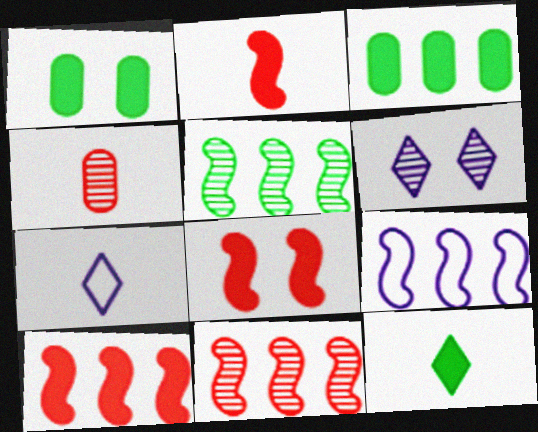[[1, 7, 11], 
[2, 8, 10], 
[4, 5, 6], 
[5, 9, 10]]